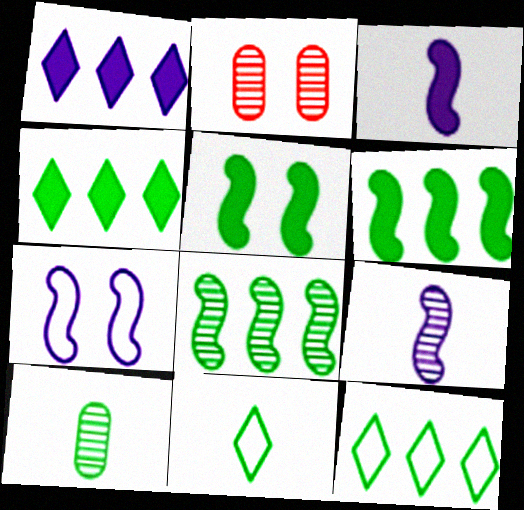[[2, 3, 12], 
[5, 10, 12]]